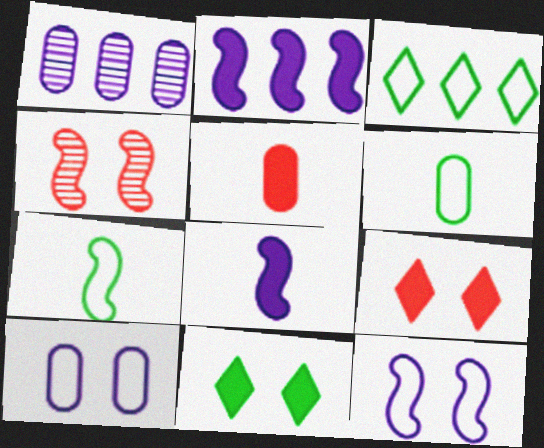[[1, 7, 9], 
[2, 4, 7], 
[2, 5, 11], 
[4, 10, 11]]